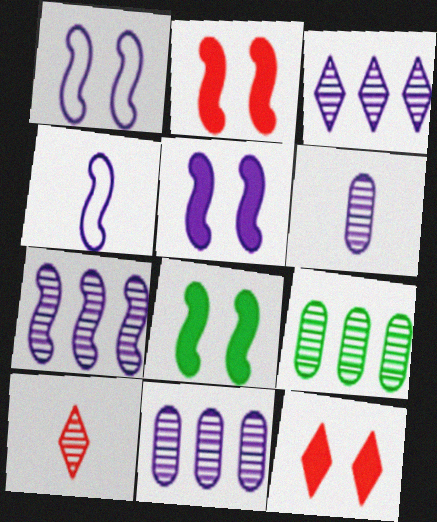[[2, 5, 8], 
[3, 7, 11], 
[4, 5, 7], 
[4, 9, 12]]